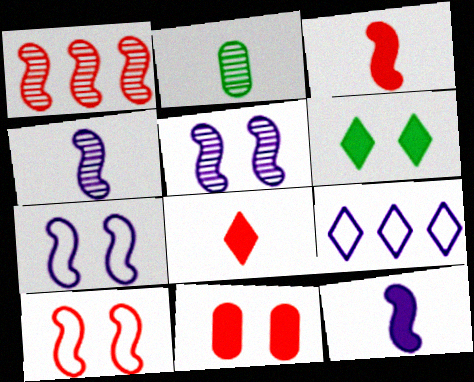[[1, 3, 10]]